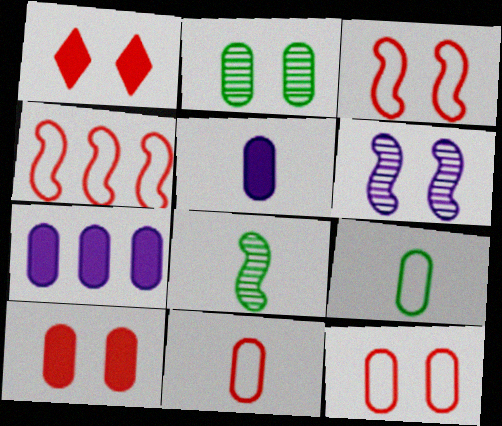[[2, 7, 11]]